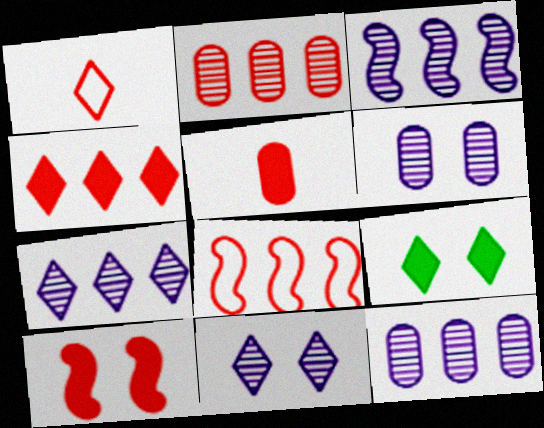[[1, 2, 10], 
[1, 7, 9], 
[2, 4, 8], 
[3, 7, 12], 
[4, 5, 10]]